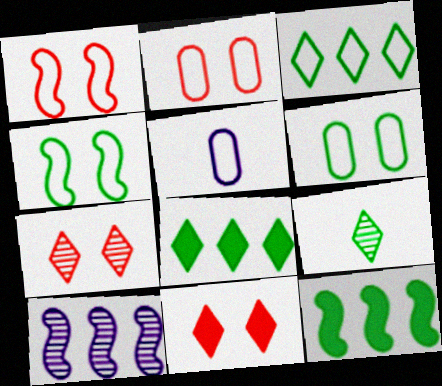[[1, 3, 5], 
[5, 7, 12], 
[6, 9, 12]]